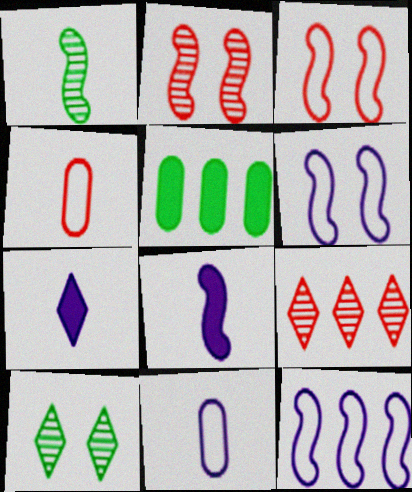[[1, 4, 7], 
[5, 9, 12]]